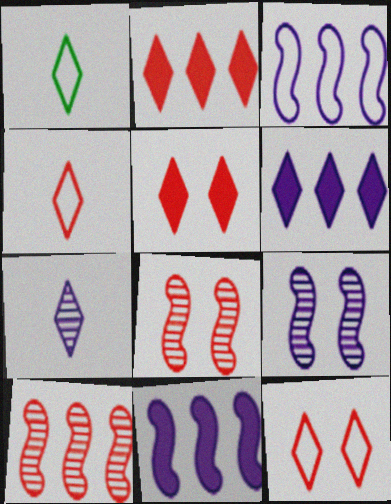[]